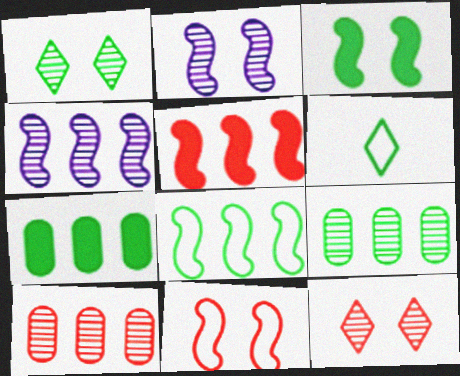[[2, 3, 11], 
[3, 6, 9], 
[4, 5, 8]]